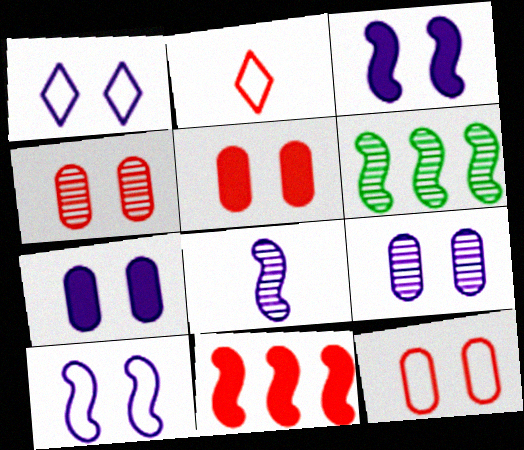[[1, 3, 9], 
[2, 4, 11], 
[2, 6, 7], 
[4, 5, 12]]